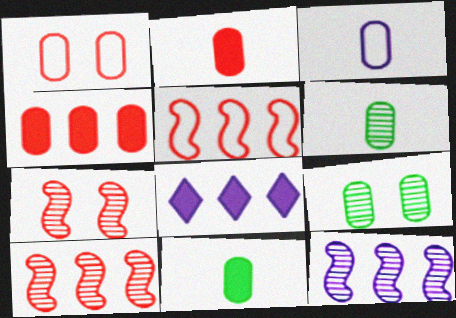[[2, 3, 6], 
[3, 4, 9]]